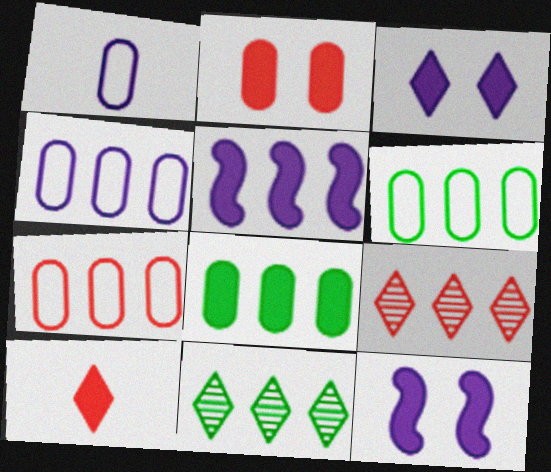[[4, 6, 7], 
[5, 6, 9], 
[5, 7, 11], 
[8, 10, 12]]